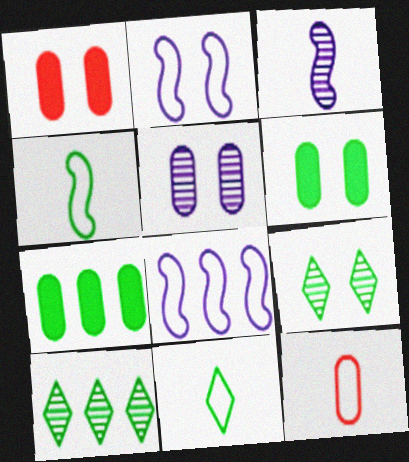[[1, 2, 9], 
[4, 6, 10], 
[4, 7, 9], 
[5, 7, 12]]